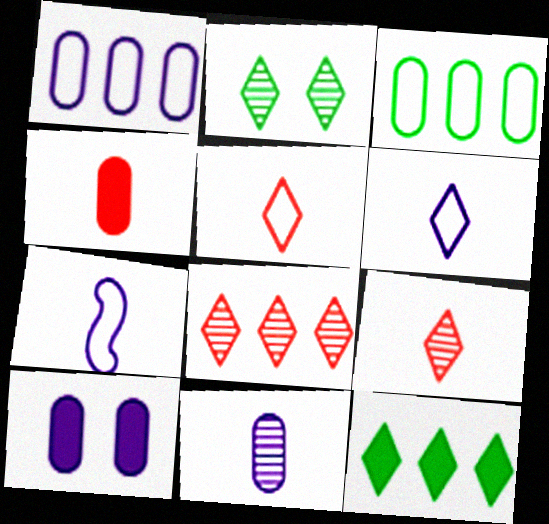[[1, 10, 11]]